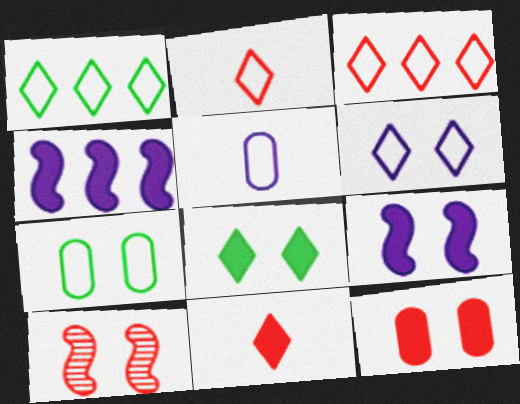[[1, 2, 6], 
[8, 9, 12]]